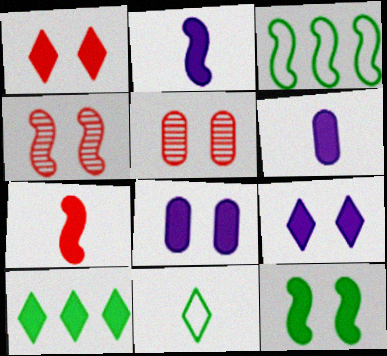[[1, 8, 12], 
[2, 3, 4], 
[7, 8, 10]]